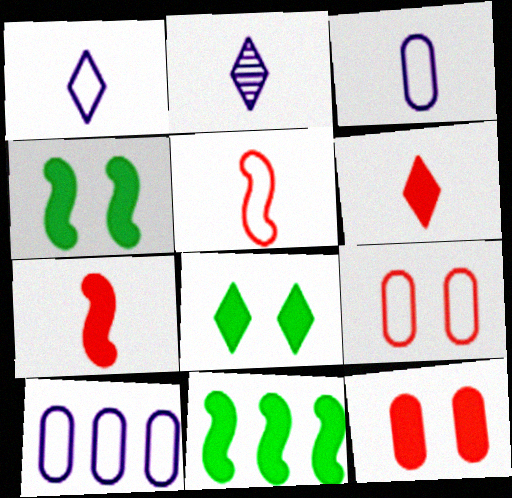[[2, 9, 11]]